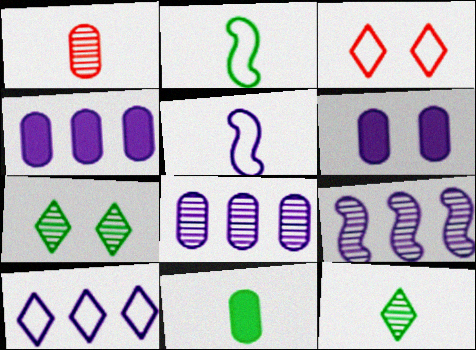[[1, 7, 9], 
[2, 11, 12], 
[3, 9, 11], 
[4, 9, 10]]